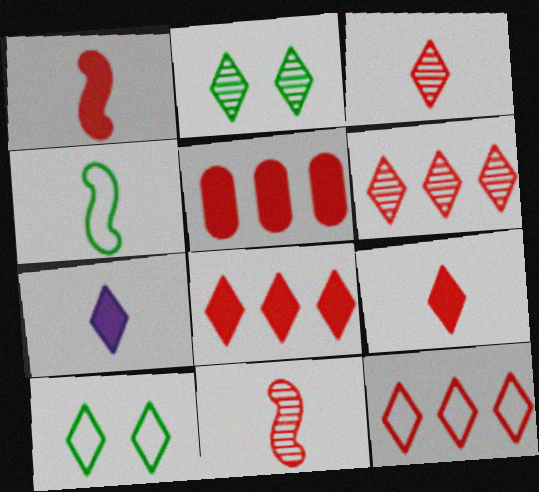[[2, 7, 12], 
[6, 7, 10], 
[6, 8, 12]]